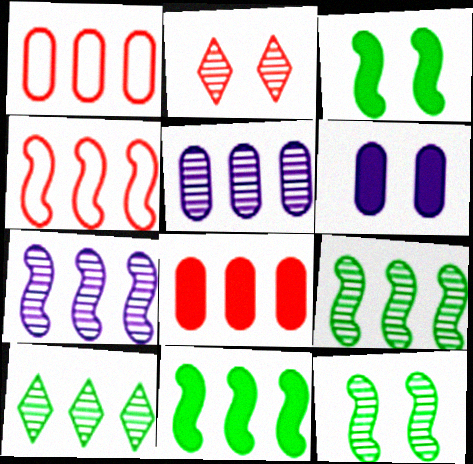[[4, 7, 11]]